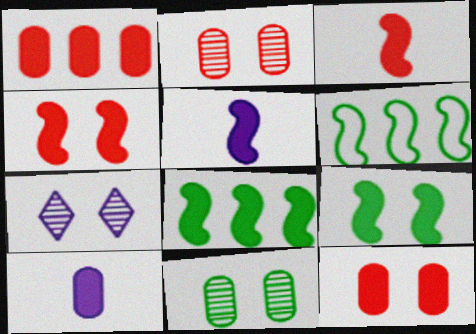[[4, 5, 8]]